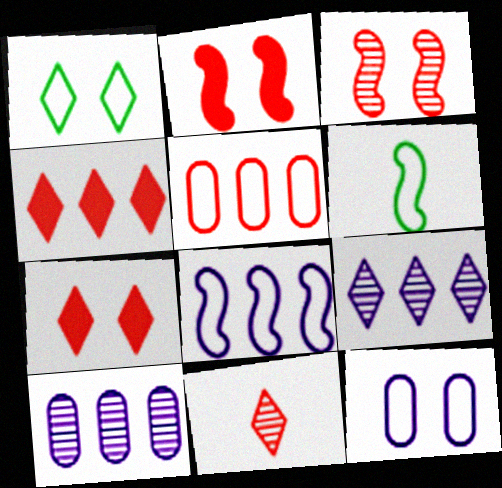[[2, 5, 11], 
[6, 7, 10]]